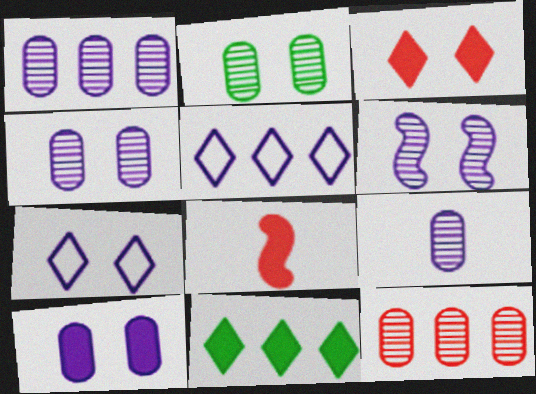[[1, 4, 9], 
[2, 5, 8], 
[2, 9, 12], 
[6, 7, 10], 
[8, 10, 11]]